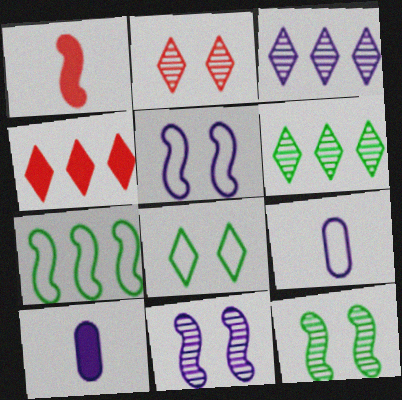[[1, 7, 11], 
[2, 7, 10], 
[3, 5, 10], 
[4, 9, 12]]